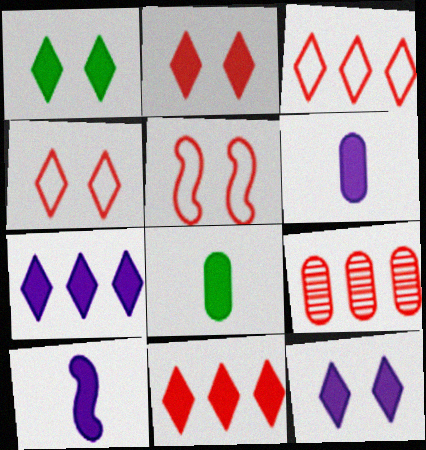[[1, 2, 12]]